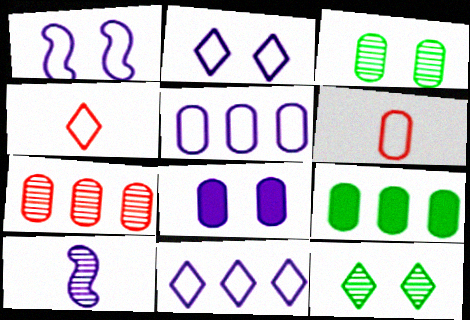[[5, 7, 9], 
[7, 10, 12], 
[8, 10, 11]]